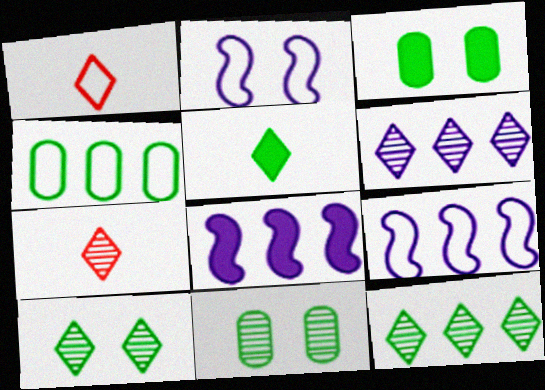[[1, 2, 4], 
[1, 8, 11], 
[3, 7, 9], 
[6, 7, 10]]